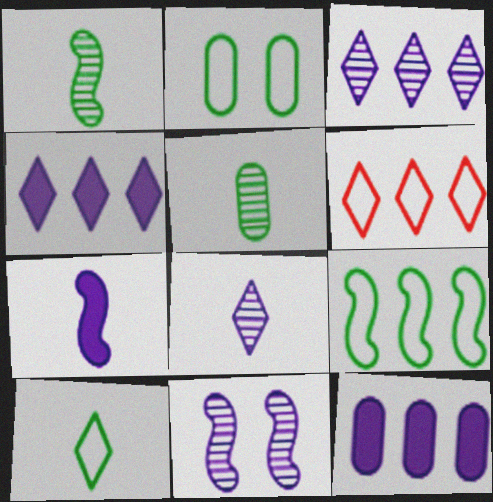[[2, 9, 10]]